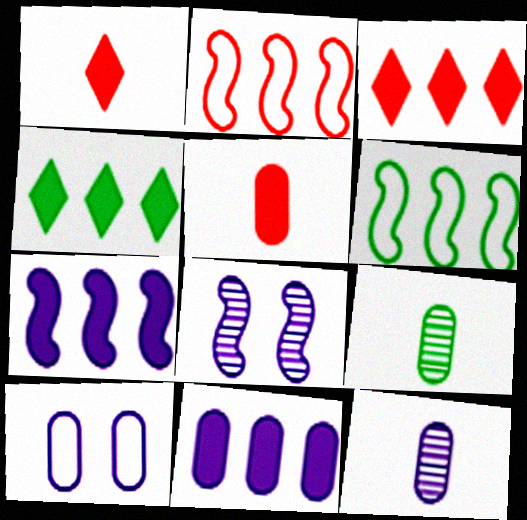[[10, 11, 12]]